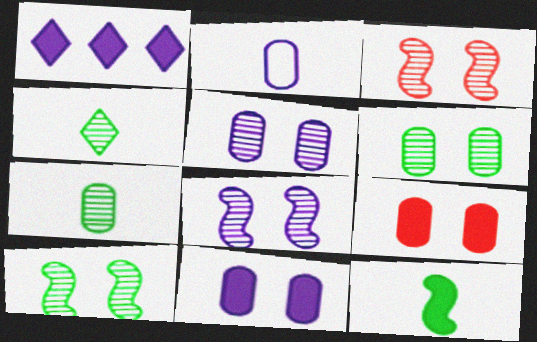[[1, 2, 8], 
[1, 9, 12], 
[3, 8, 10]]